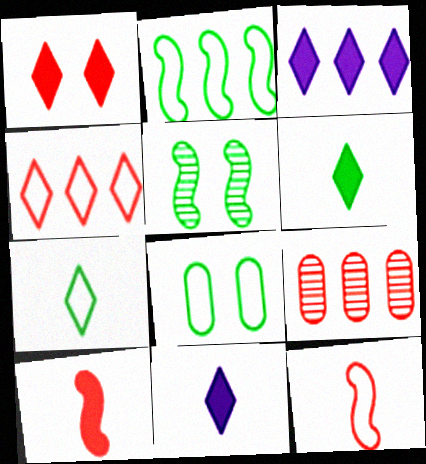[[1, 3, 6], 
[1, 9, 12], 
[2, 3, 9], 
[2, 7, 8]]